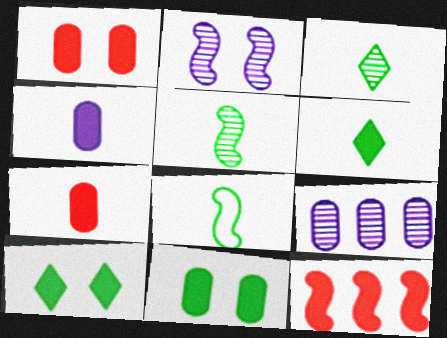[[2, 8, 12], 
[4, 10, 12]]